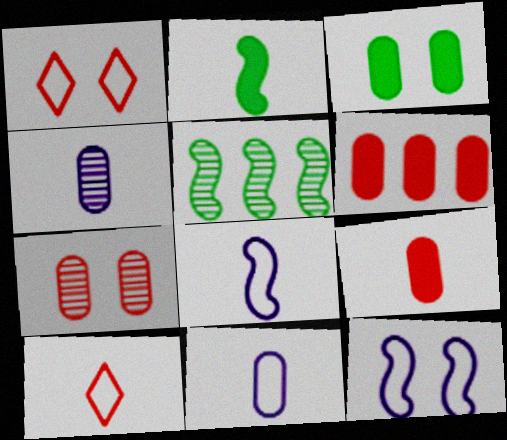[[2, 4, 10]]